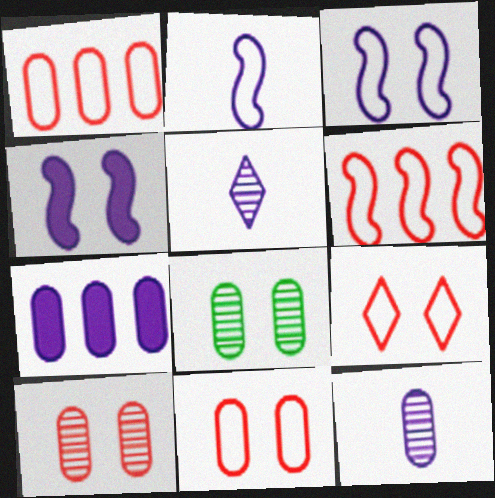[[3, 5, 7], 
[4, 8, 9]]